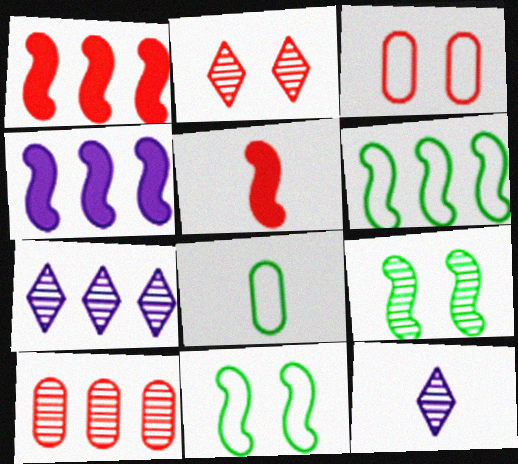[[2, 4, 8], 
[5, 8, 12], 
[9, 10, 12]]